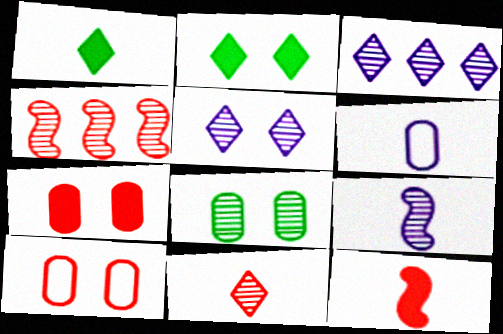[[2, 4, 6]]